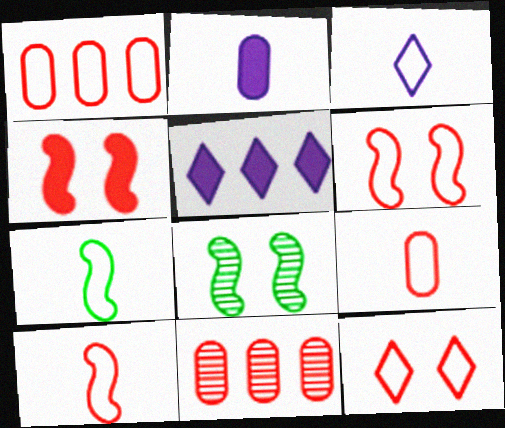[[1, 10, 12], 
[3, 7, 9], 
[5, 8, 9]]